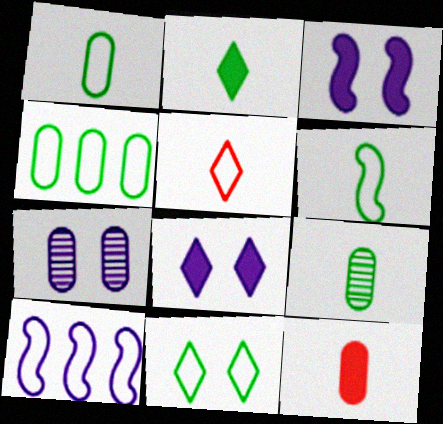[[2, 6, 9], 
[4, 6, 11], 
[4, 7, 12]]